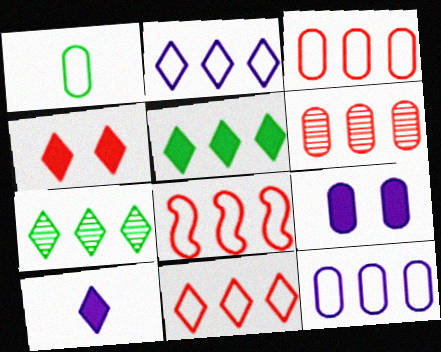[[1, 6, 9], 
[3, 8, 11], 
[4, 5, 10]]